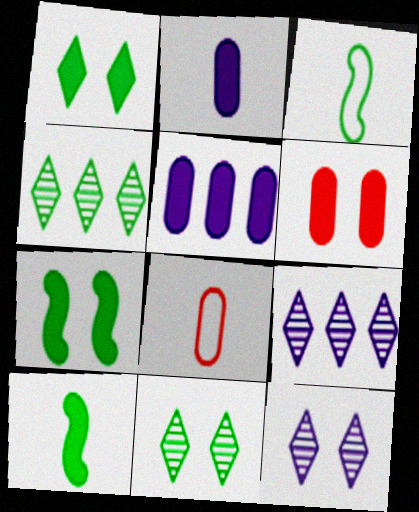[[3, 6, 9], 
[7, 8, 9]]